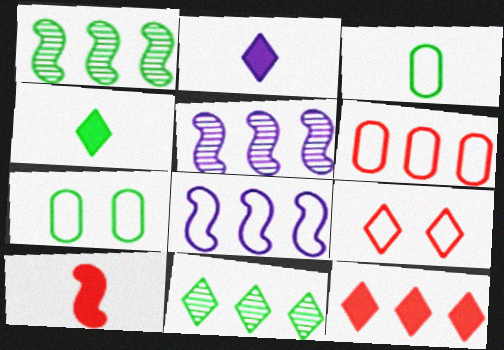[[1, 4, 7], 
[2, 9, 11], 
[3, 8, 9]]